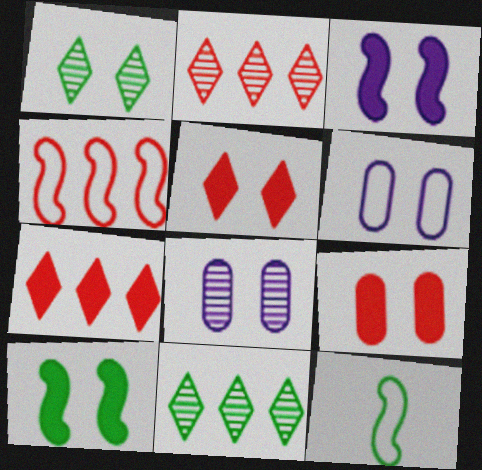[[7, 8, 12]]